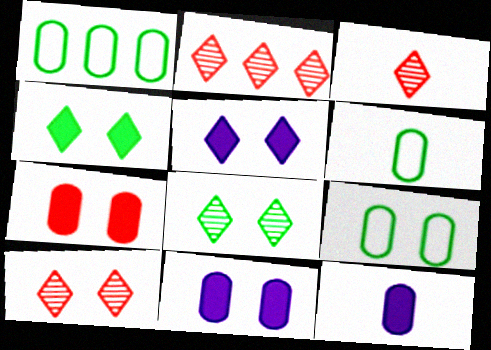[[1, 6, 9], 
[2, 3, 10]]